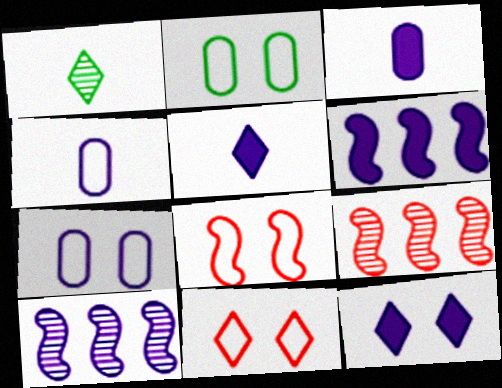[[2, 5, 9], 
[3, 6, 12], 
[4, 10, 12], 
[5, 7, 10]]